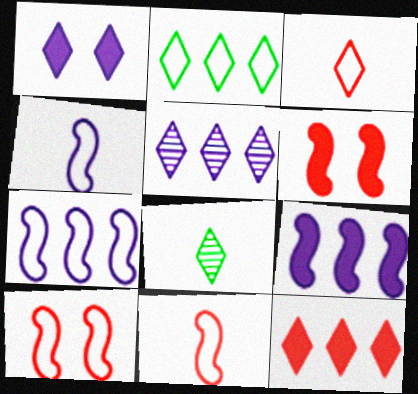[[2, 5, 12]]